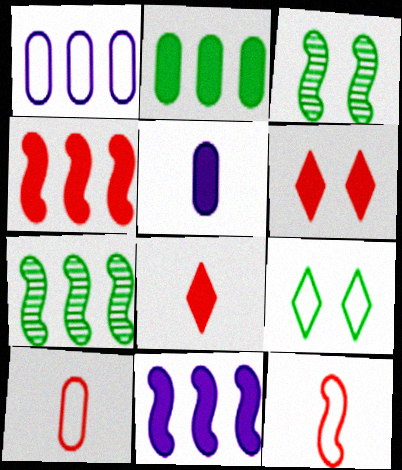[[1, 3, 8], 
[1, 9, 12], 
[3, 11, 12]]